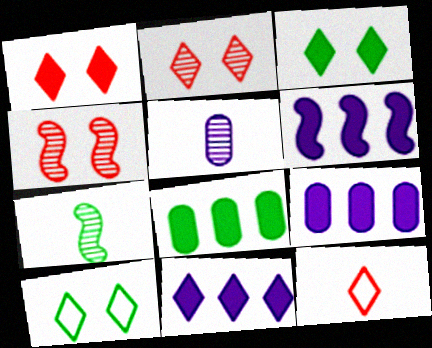[[6, 9, 11], 
[7, 8, 10]]